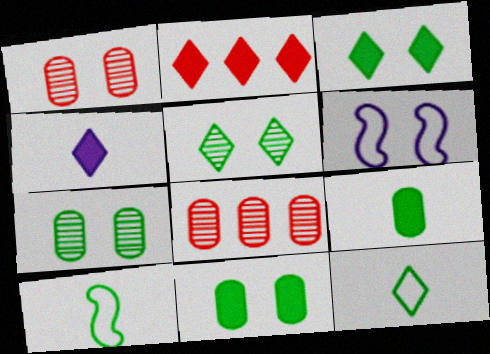[[1, 3, 6], 
[2, 3, 4]]